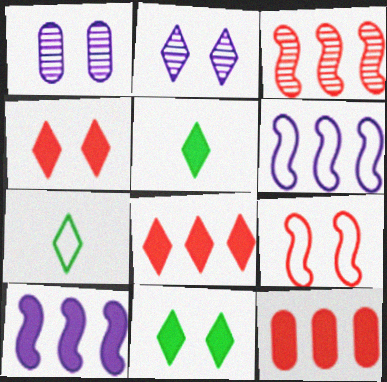[[1, 9, 11], 
[2, 7, 8]]